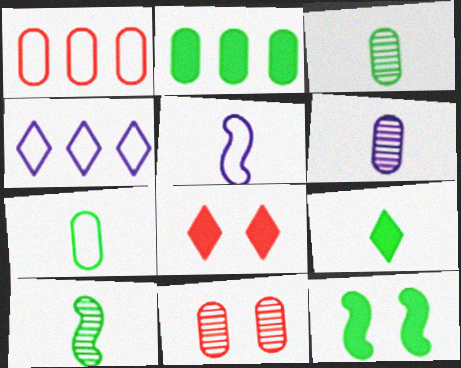[[2, 9, 12], 
[7, 9, 10]]